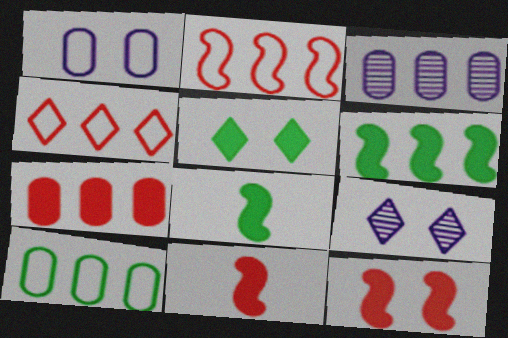[[3, 4, 6], 
[3, 7, 10], 
[9, 10, 11]]